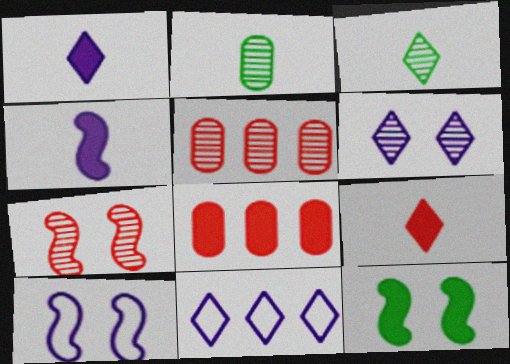[[1, 6, 11], 
[1, 8, 12], 
[3, 8, 10], 
[7, 10, 12]]